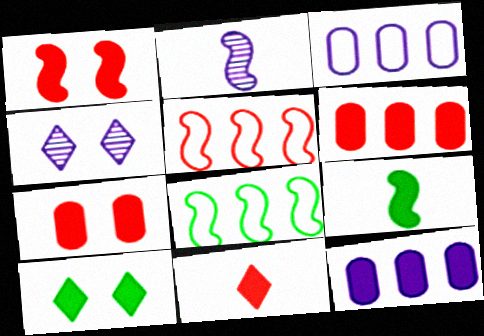[[1, 2, 8], 
[1, 6, 11]]